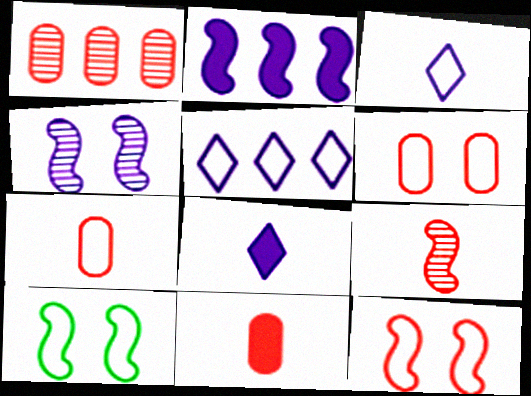[[1, 6, 11], 
[1, 8, 10], 
[2, 9, 10], 
[5, 7, 10]]